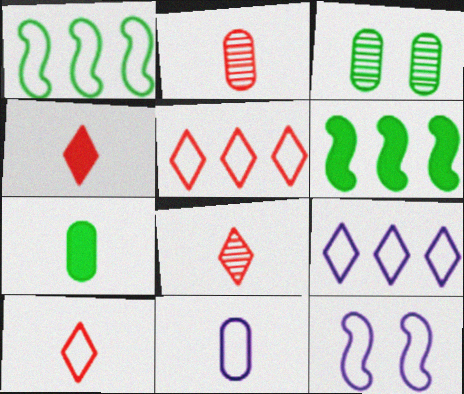[[2, 7, 11], 
[4, 8, 10], 
[9, 11, 12]]